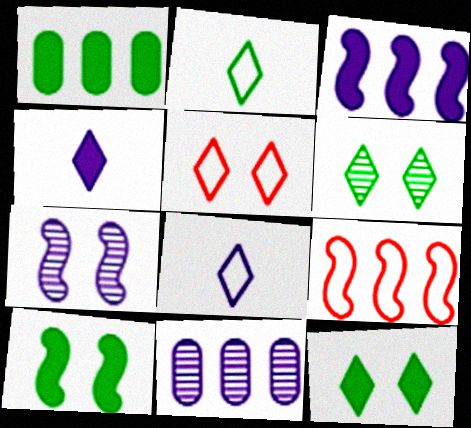[]